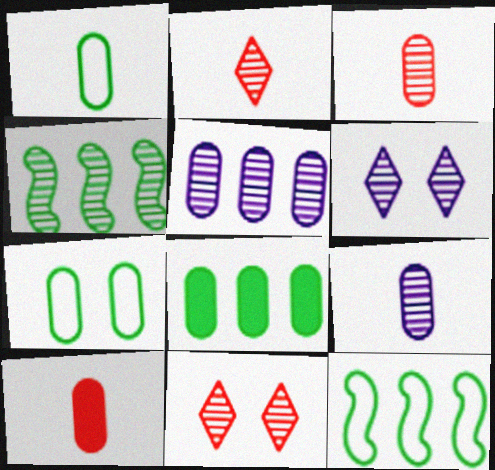[[1, 9, 10], 
[3, 4, 6], 
[4, 9, 11], 
[5, 7, 10], 
[6, 10, 12]]